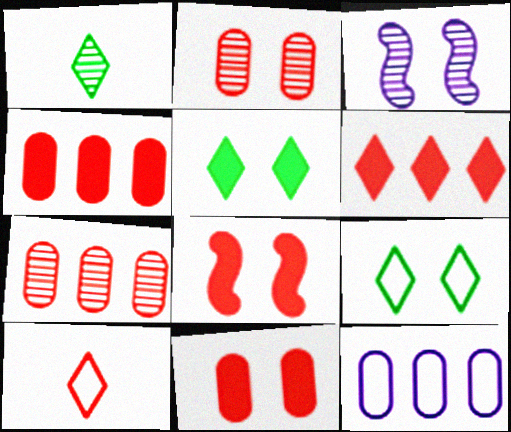[[1, 3, 7], 
[1, 8, 12], 
[3, 9, 11], 
[7, 8, 10]]